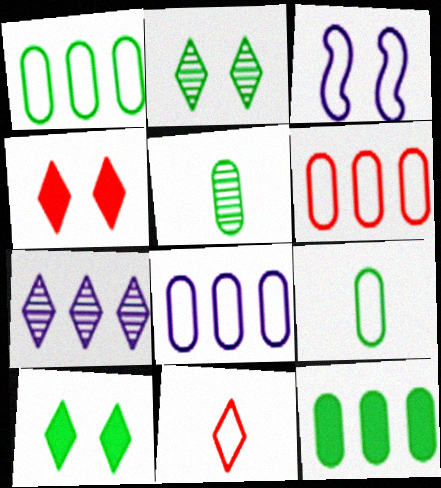[[1, 3, 11], 
[1, 6, 8], 
[7, 10, 11]]